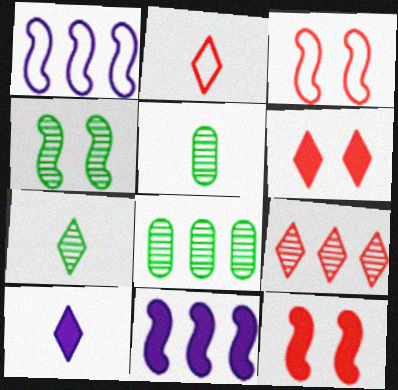[[1, 5, 6], 
[2, 6, 9], 
[2, 7, 10], 
[3, 8, 10], 
[4, 7, 8]]